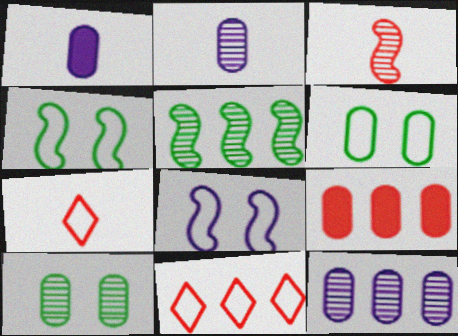[[2, 6, 9]]